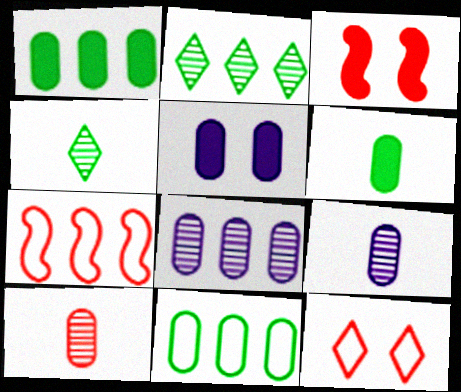[[4, 5, 7], 
[5, 10, 11]]